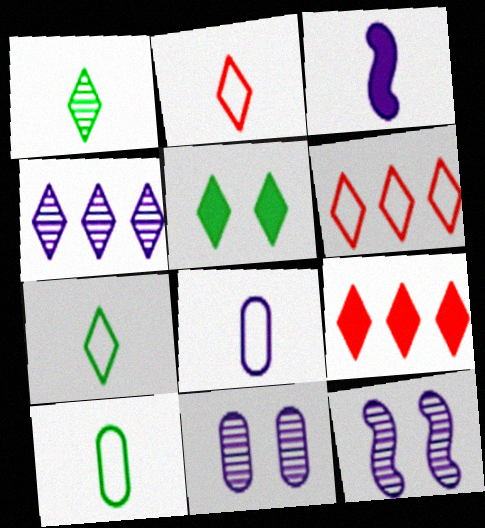[[2, 4, 5], 
[9, 10, 12]]